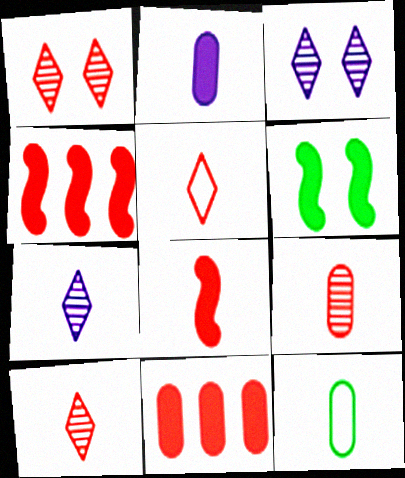[[2, 9, 12], 
[3, 4, 12], 
[5, 8, 9], 
[7, 8, 12]]